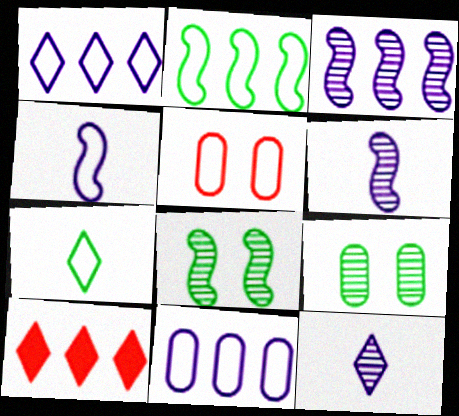[[4, 9, 10]]